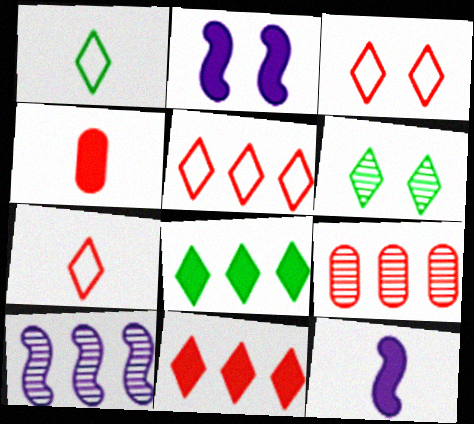[[1, 2, 9], 
[1, 6, 8], 
[2, 4, 8], 
[3, 5, 7]]